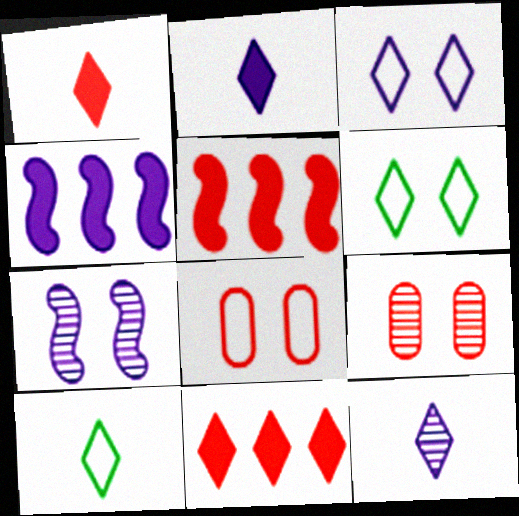[[1, 10, 12], 
[4, 9, 10], 
[6, 11, 12]]